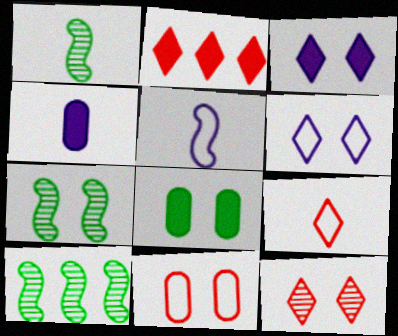[[1, 4, 9], 
[1, 7, 10], 
[2, 9, 12], 
[3, 7, 11]]